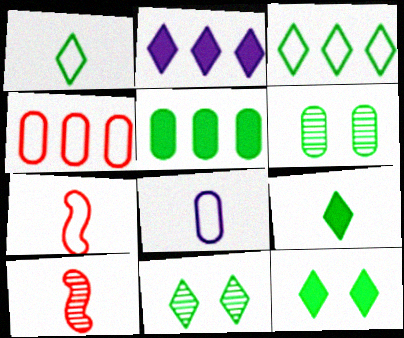[[1, 7, 8], 
[2, 6, 7], 
[3, 9, 11], 
[8, 9, 10]]